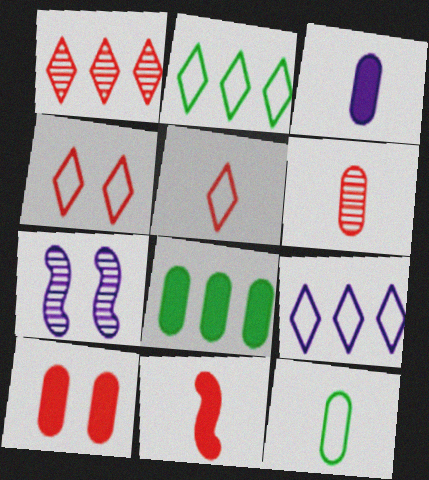[[3, 6, 12], 
[3, 7, 9], 
[3, 8, 10], 
[5, 6, 11], 
[5, 7, 8]]